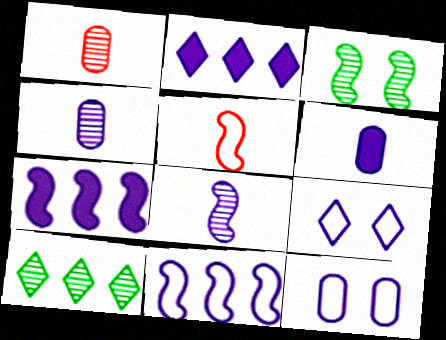[[2, 8, 12], 
[3, 5, 7], 
[4, 7, 9]]